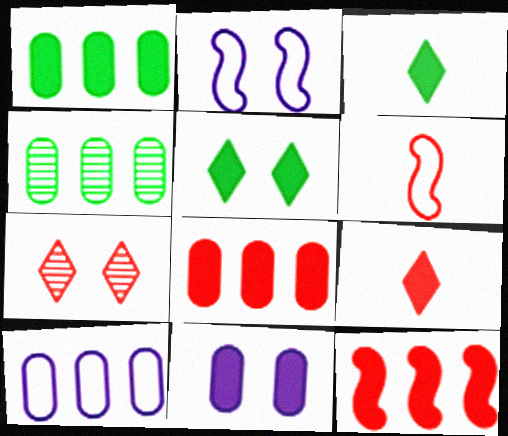[[2, 4, 9], 
[3, 11, 12], 
[4, 8, 10], 
[6, 7, 8]]